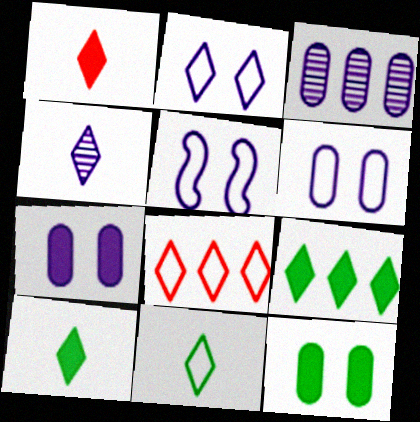[[1, 4, 11], 
[2, 5, 6], 
[2, 8, 11]]